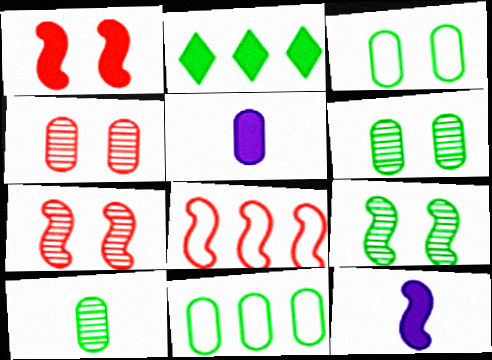[[1, 2, 5], 
[4, 5, 11], 
[8, 9, 12]]